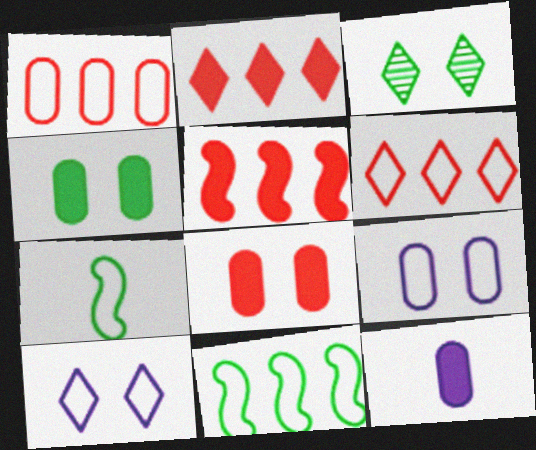[[1, 7, 10], 
[6, 7, 9]]